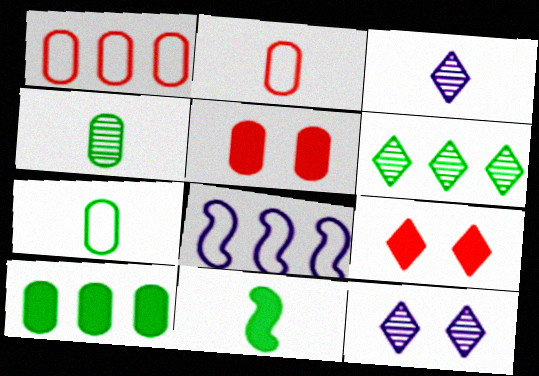[[1, 11, 12], 
[2, 3, 11], 
[4, 8, 9]]